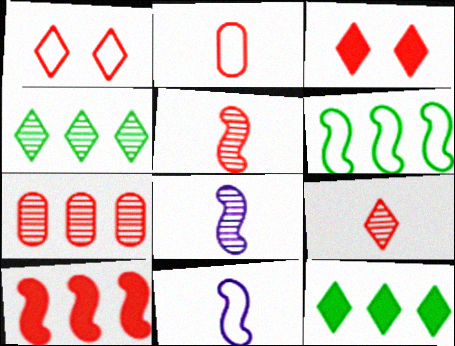[]